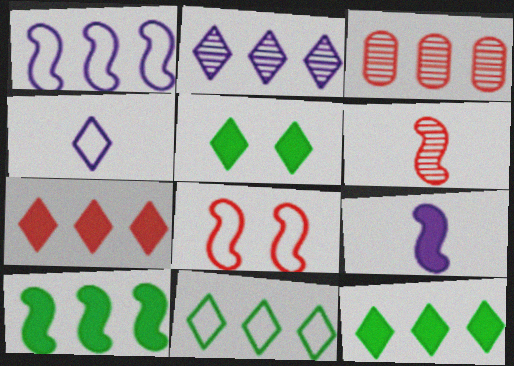[[1, 3, 12], 
[2, 7, 11]]